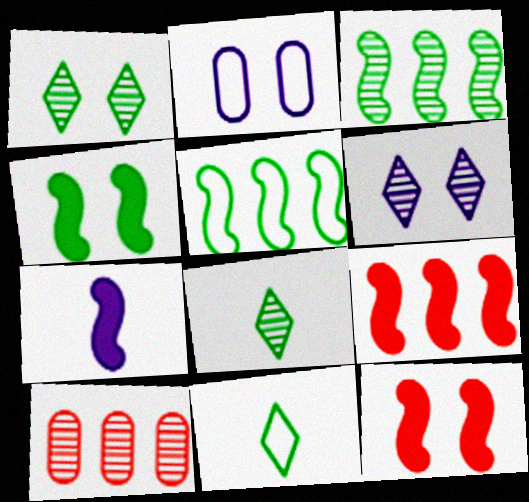[[1, 2, 12], 
[2, 8, 9], 
[4, 7, 9]]